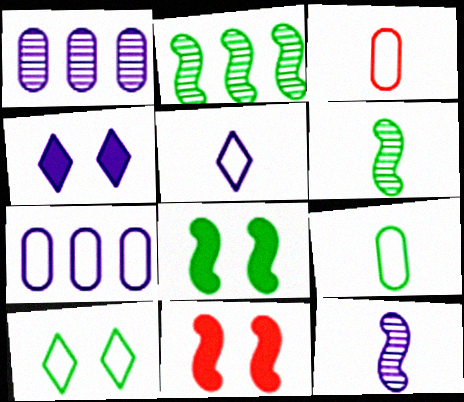[[2, 3, 4], 
[4, 7, 12]]